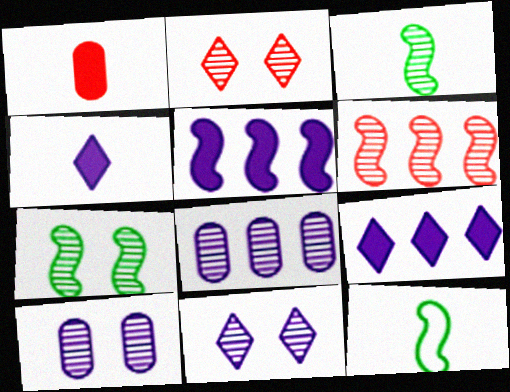[[2, 3, 8], 
[2, 7, 10]]